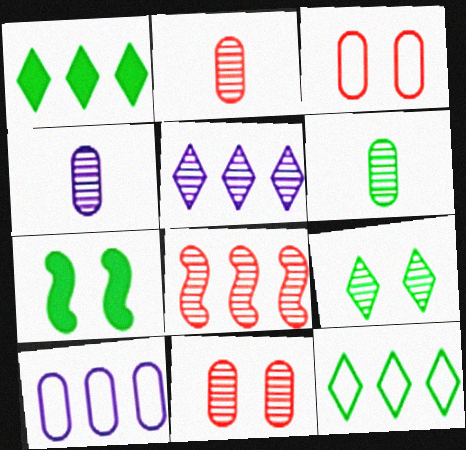[[1, 8, 10], 
[2, 4, 6], 
[4, 8, 9], 
[6, 7, 12]]